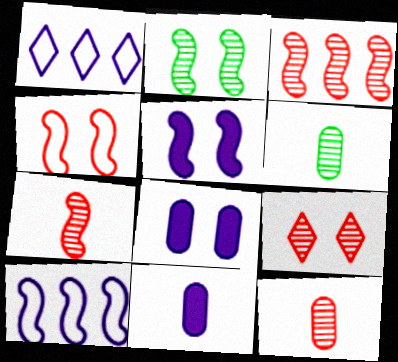[[2, 4, 5], 
[3, 9, 12]]